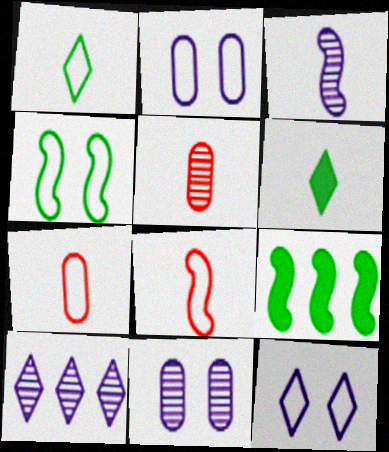[[3, 6, 7], 
[3, 10, 11], 
[5, 9, 12]]